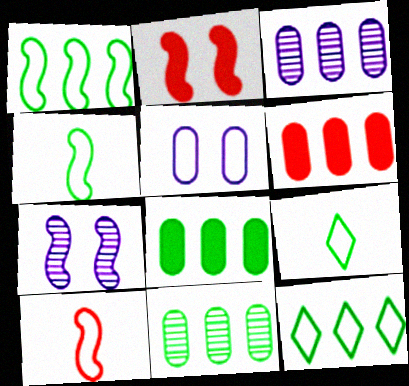[[2, 3, 9], 
[5, 10, 12], 
[6, 7, 9]]